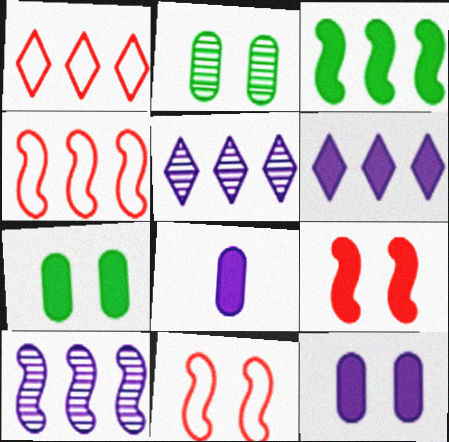[[3, 4, 10]]